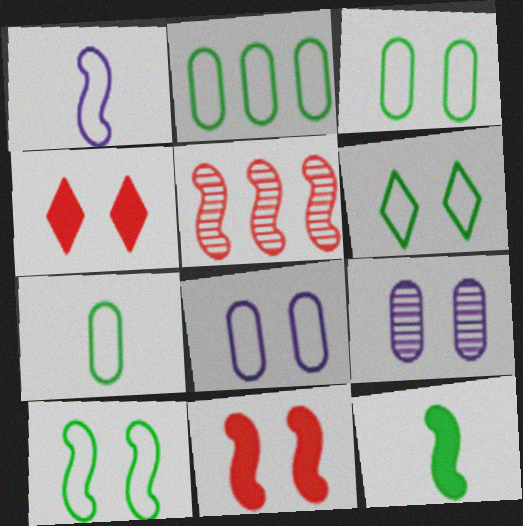[[2, 3, 7], 
[3, 6, 10], 
[4, 9, 10], 
[6, 9, 11]]